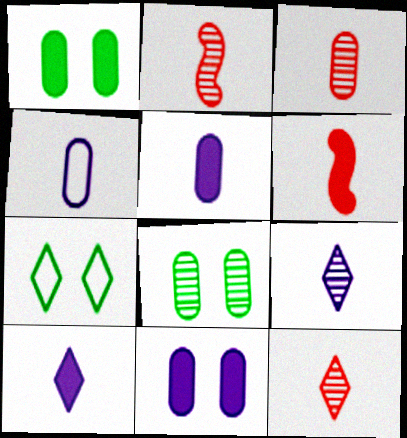[[2, 3, 12]]